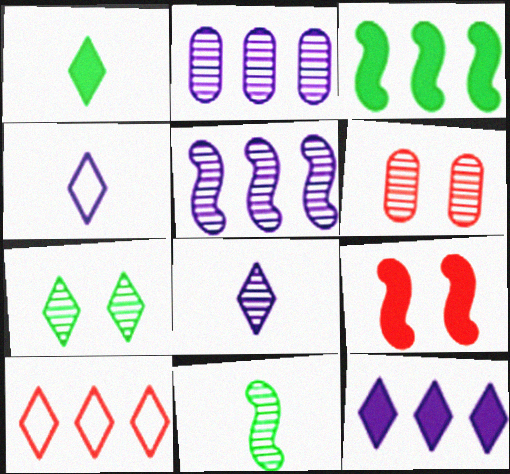[[2, 3, 10], 
[3, 4, 6]]